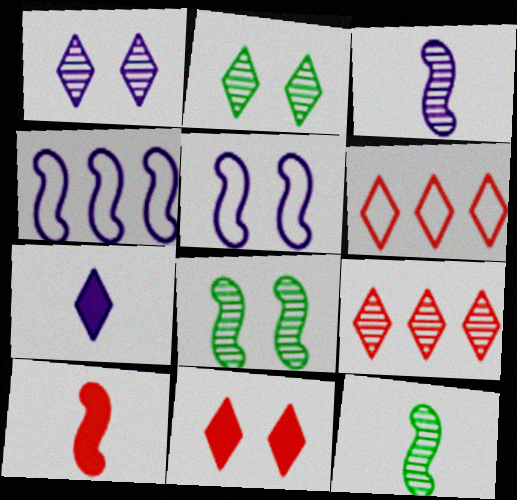[[2, 6, 7], 
[4, 8, 10]]